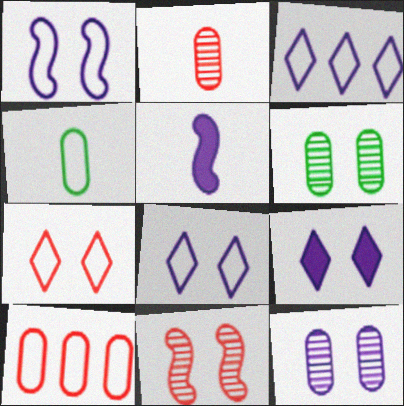[[1, 9, 12], 
[3, 5, 12]]